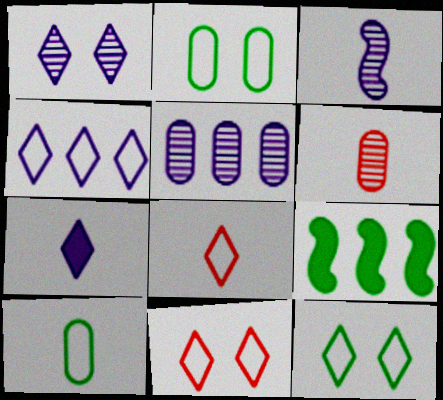[[1, 3, 5], 
[1, 4, 7], 
[4, 8, 12]]